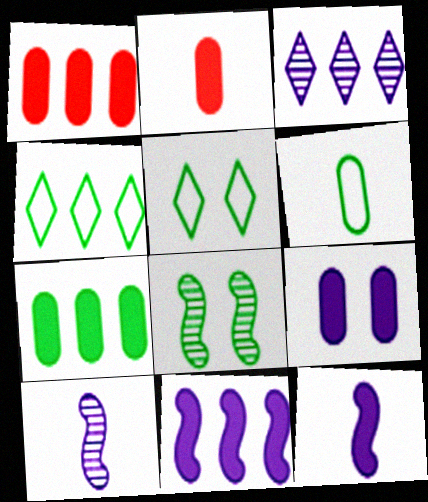[[1, 5, 10], 
[2, 7, 9]]